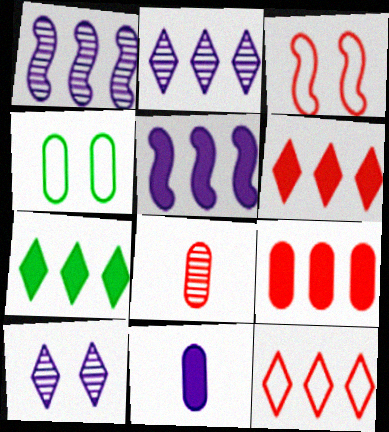[[2, 7, 12], 
[3, 6, 8], 
[5, 7, 9]]